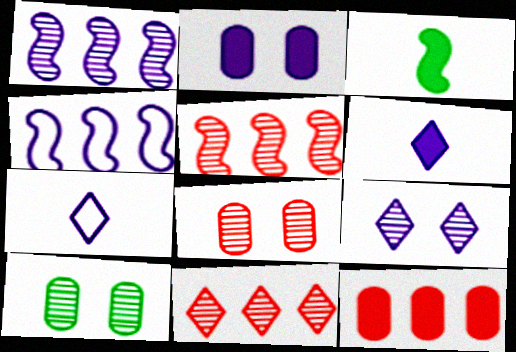[[1, 2, 7]]